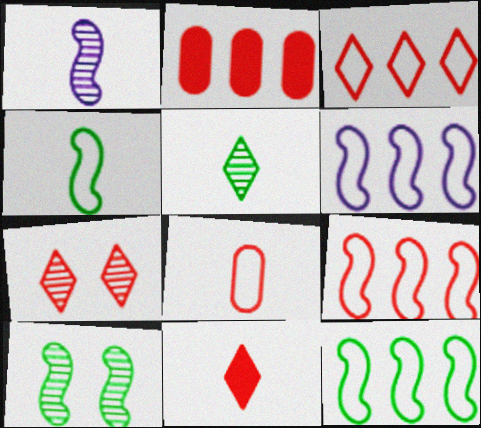[[3, 7, 11], 
[6, 9, 12]]